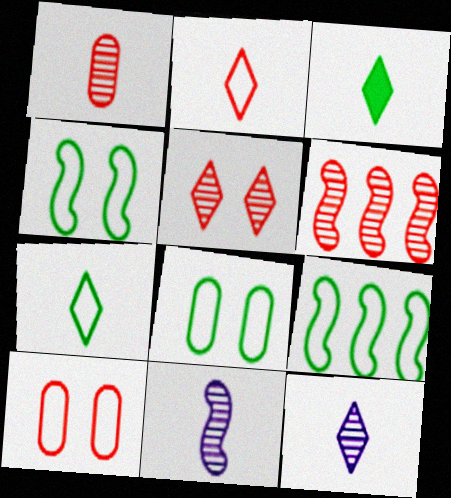[[1, 5, 6], 
[2, 3, 12], 
[7, 8, 9]]